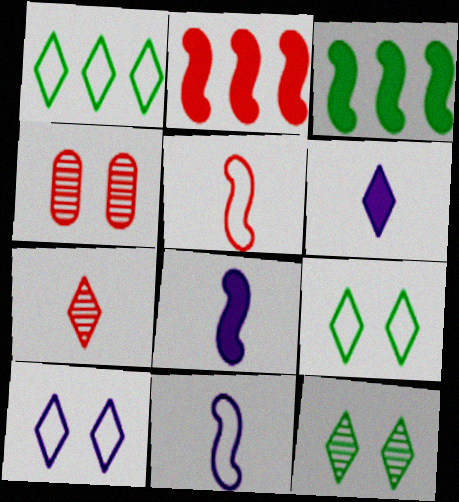[[1, 4, 8]]